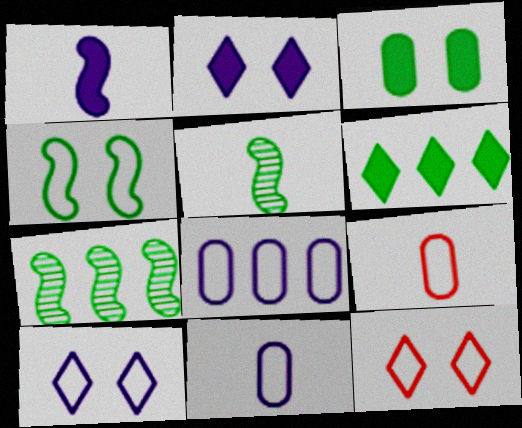[[2, 7, 9]]